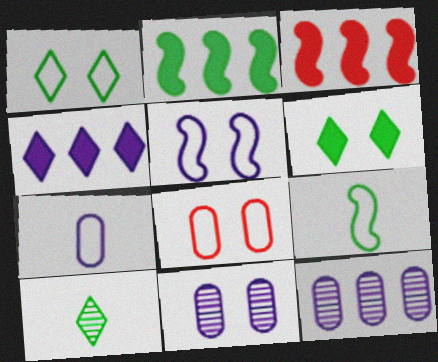[[1, 5, 8]]